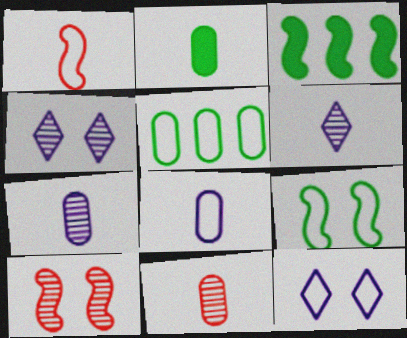[[1, 2, 6], 
[1, 5, 12], 
[2, 8, 11], 
[3, 11, 12]]